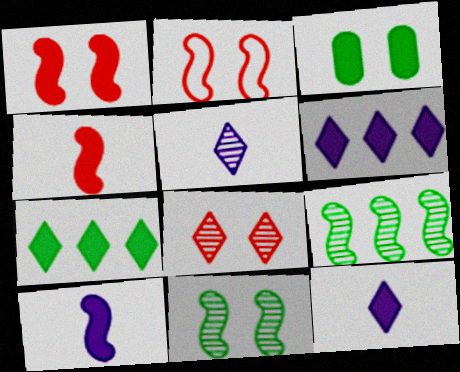[[2, 9, 10], 
[3, 4, 6]]